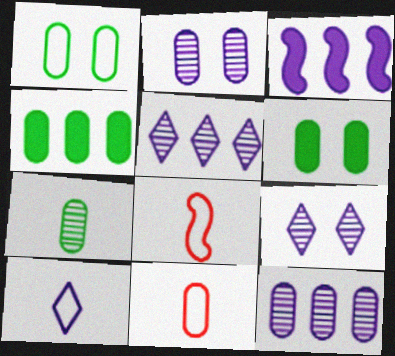[[1, 4, 7], 
[2, 3, 10], 
[2, 4, 11], 
[4, 8, 9], 
[5, 6, 8], 
[6, 11, 12]]